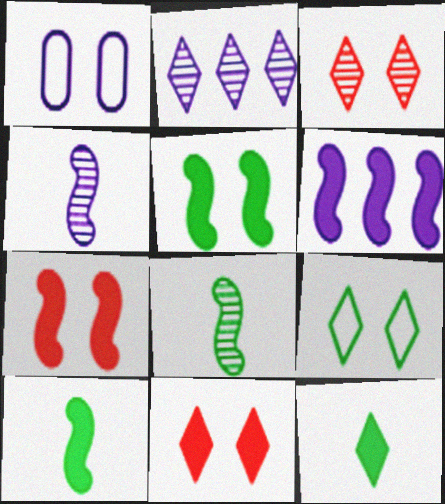[[1, 3, 5], 
[6, 7, 10]]